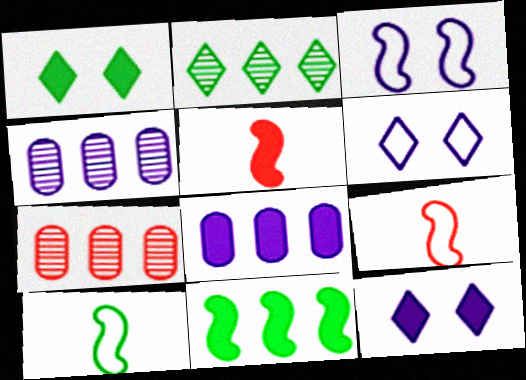[[1, 4, 9], 
[1, 5, 8], 
[7, 10, 12]]